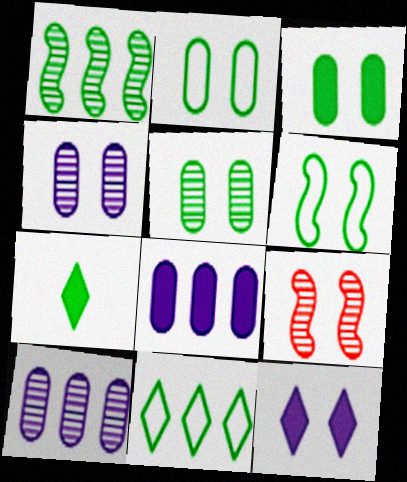[[1, 2, 7], 
[2, 3, 5], 
[2, 9, 12]]